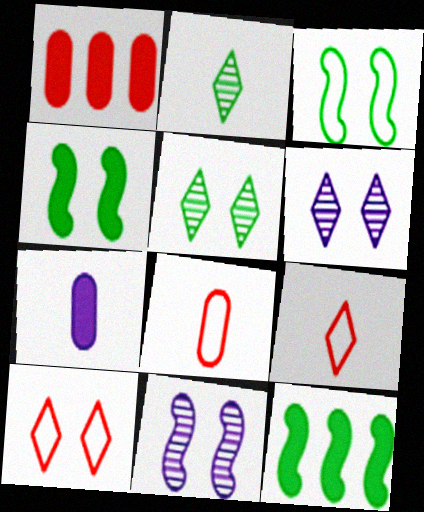[[6, 8, 12]]